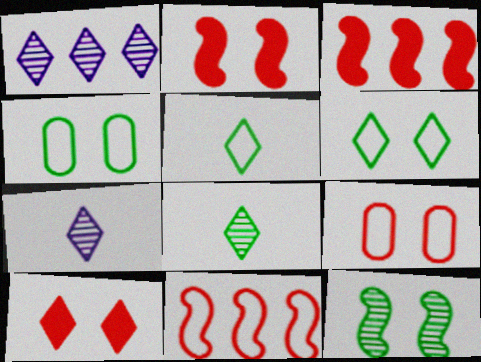[[1, 5, 10], 
[3, 4, 7]]